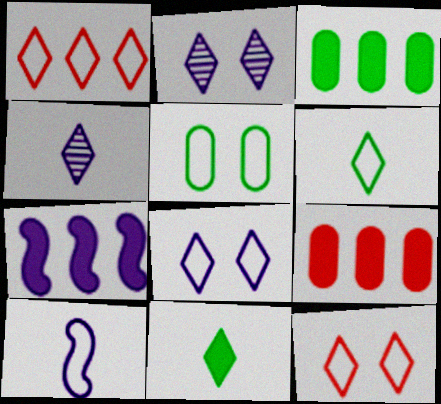[[1, 2, 11], 
[1, 5, 10], 
[1, 6, 8]]